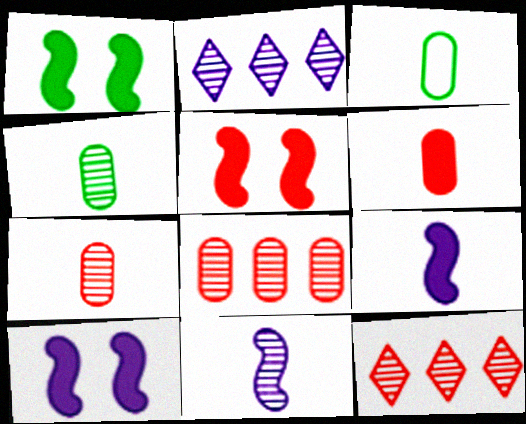[[1, 5, 10], 
[2, 3, 5], 
[3, 10, 12]]